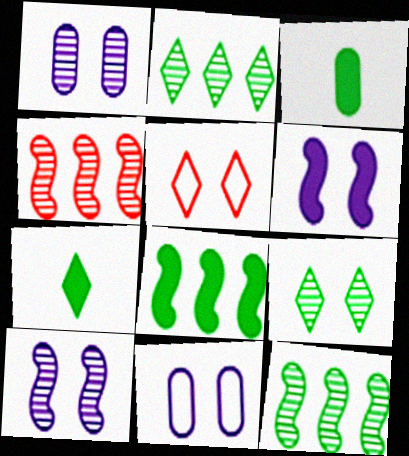[[4, 7, 11]]